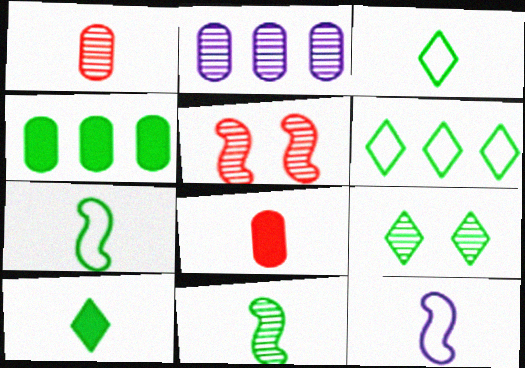[[1, 10, 12], 
[4, 7, 9], 
[6, 9, 10]]